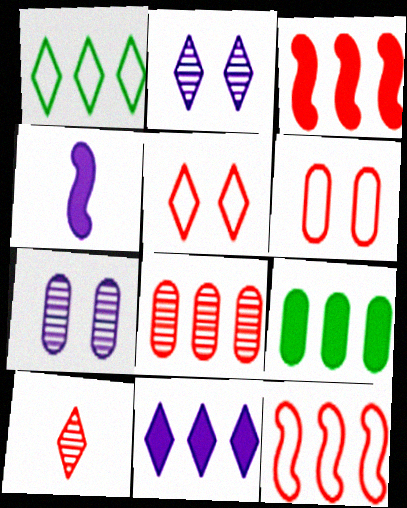[[3, 6, 10], 
[3, 9, 11]]